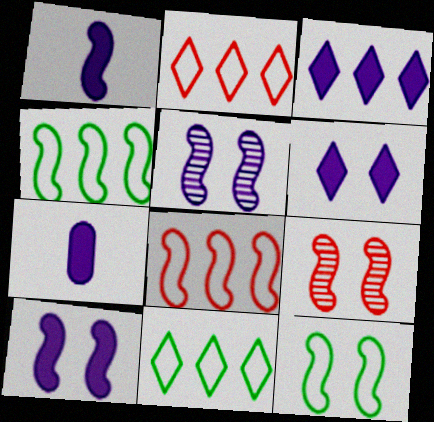[[1, 4, 9], 
[3, 7, 10], 
[7, 9, 11], 
[9, 10, 12]]